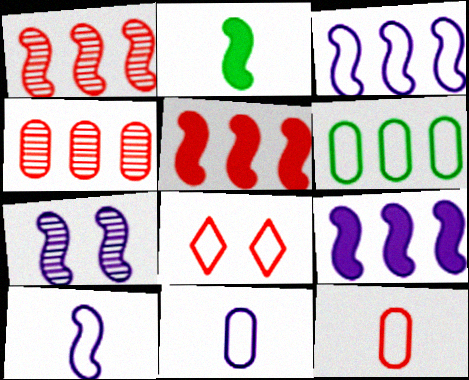[[6, 8, 10], 
[7, 9, 10]]